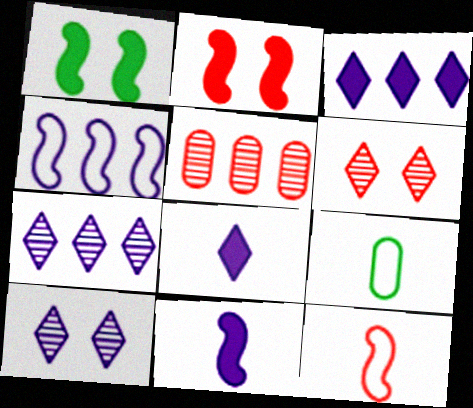[[2, 7, 9]]